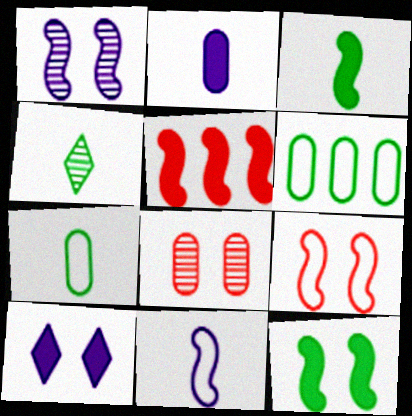[[1, 9, 12], 
[2, 6, 8], 
[3, 4, 7], 
[4, 6, 12]]